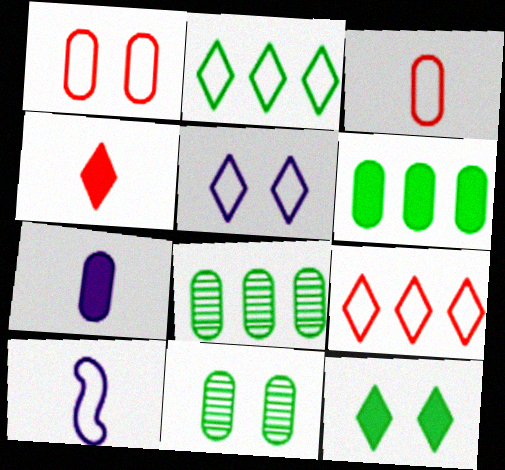[[1, 2, 10], 
[1, 7, 8]]